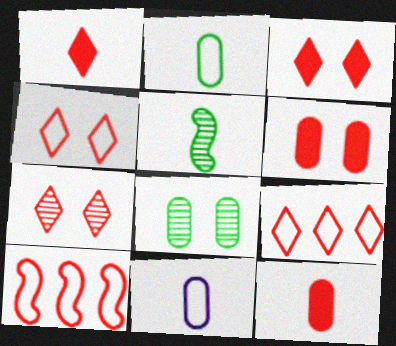[[1, 5, 11], 
[1, 7, 9], 
[3, 4, 7], 
[7, 10, 12]]